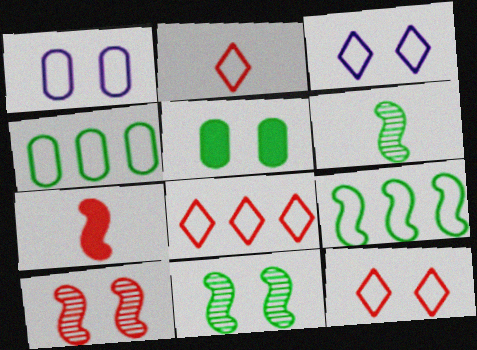[[1, 2, 9], 
[2, 8, 12], 
[3, 5, 10]]